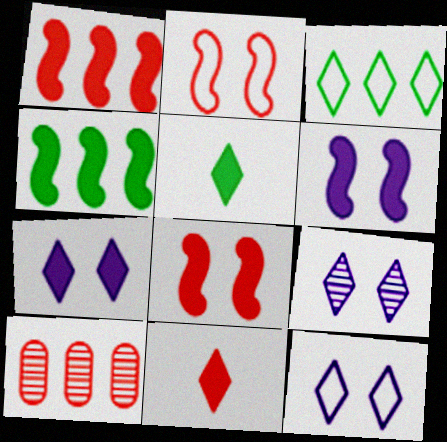[[2, 10, 11], 
[3, 9, 11], 
[7, 9, 12]]